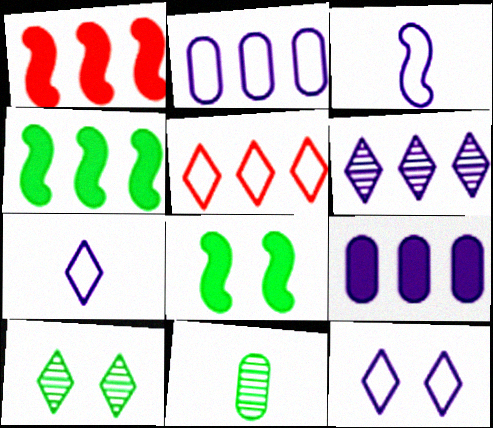[[1, 11, 12], 
[2, 3, 12]]